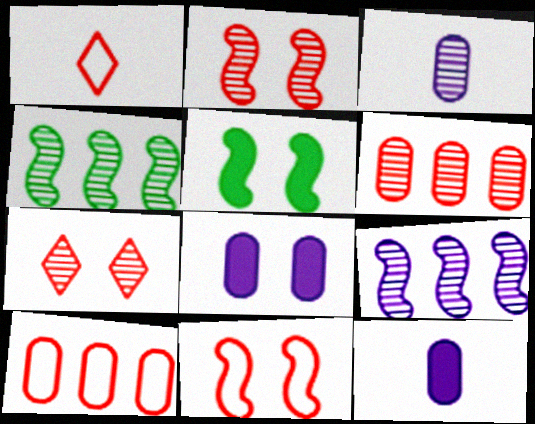[[1, 4, 8], 
[1, 10, 11], 
[3, 4, 7]]